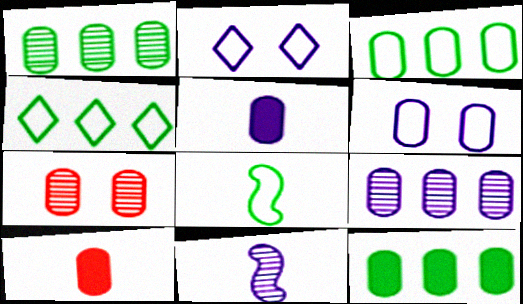[[1, 3, 12], 
[1, 6, 10], 
[3, 5, 7], 
[5, 6, 9]]